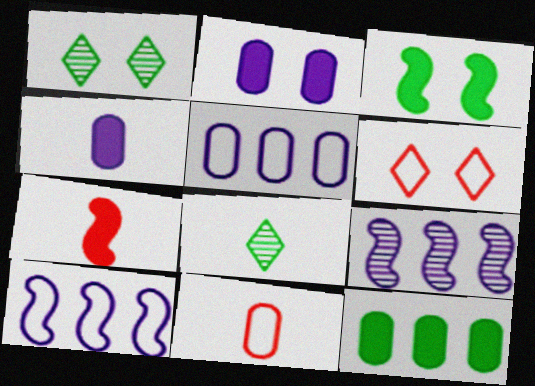[[1, 5, 7]]